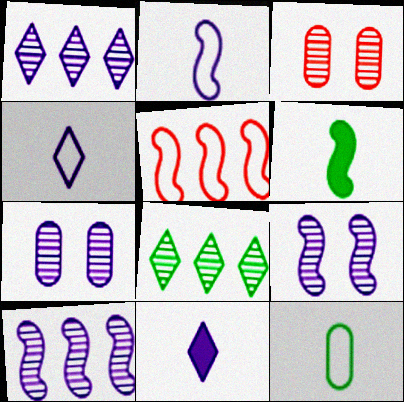[[5, 6, 9]]